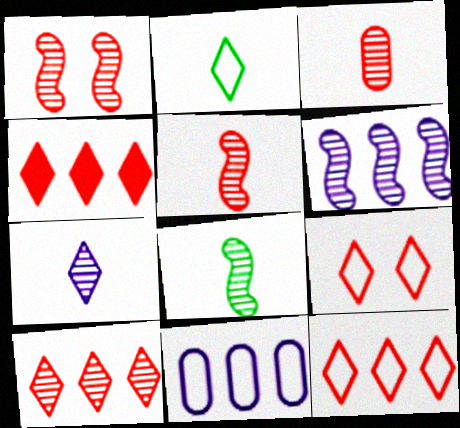[[1, 3, 10], 
[1, 6, 8], 
[3, 7, 8], 
[4, 10, 12]]